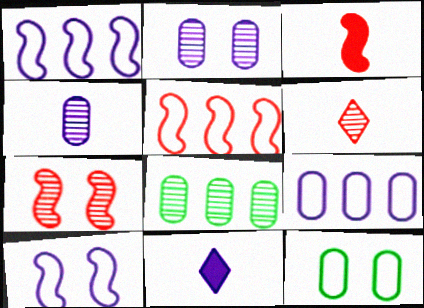[[1, 2, 11], 
[3, 5, 7]]